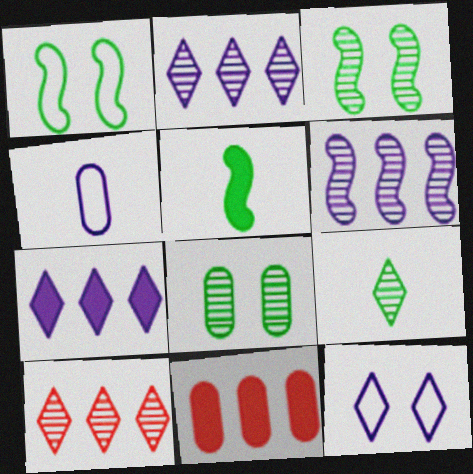[[4, 8, 11]]